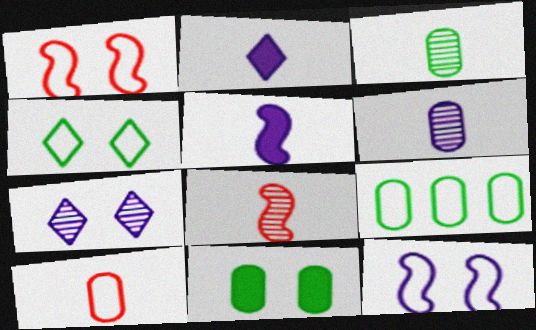[[1, 7, 11], 
[3, 9, 11]]